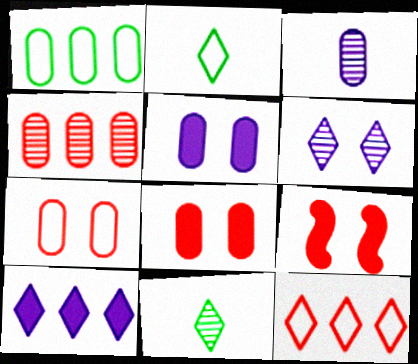[[1, 3, 8]]